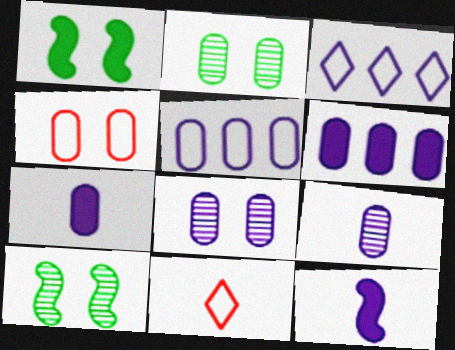[[3, 8, 12], 
[5, 7, 8], 
[6, 10, 11]]